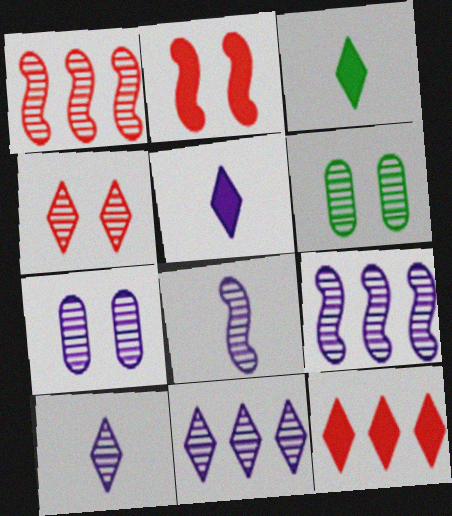[[1, 6, 10], 
[7, 8, 11], 
[7, 9, 10]]